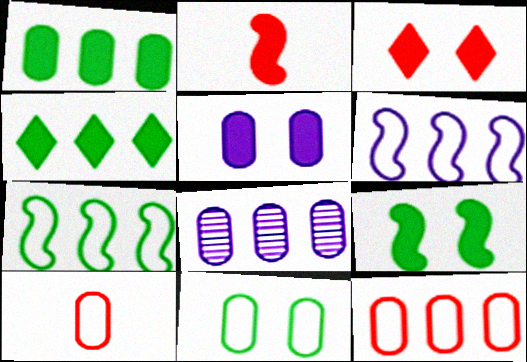[[1, 8, 12], 
[2, 4, 5], 
[3, 5, 9]]